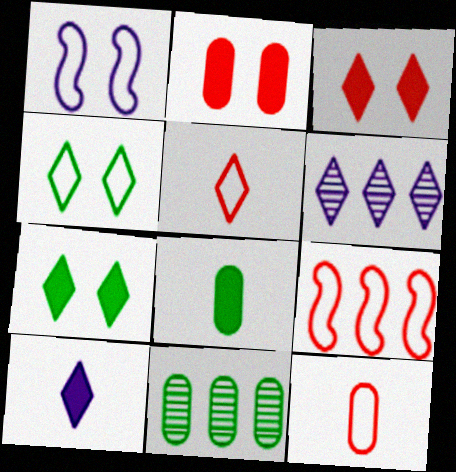[[5, 6, 7]]